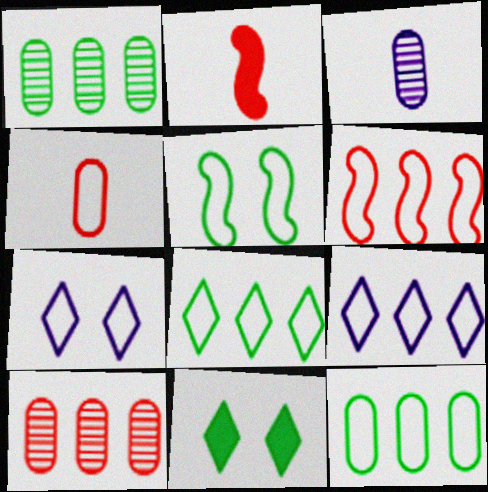[[1, 2, 7], 
[3, 6, 11], 
[4, 5, 9], 
[6, 9, 12]]